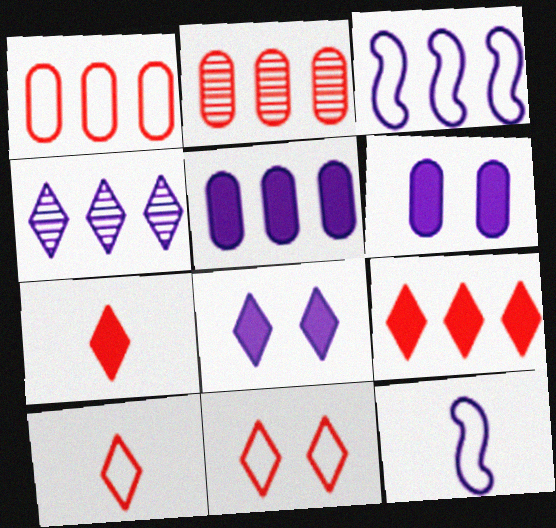[[3, 4, 5], 
[4, 6, 12]]